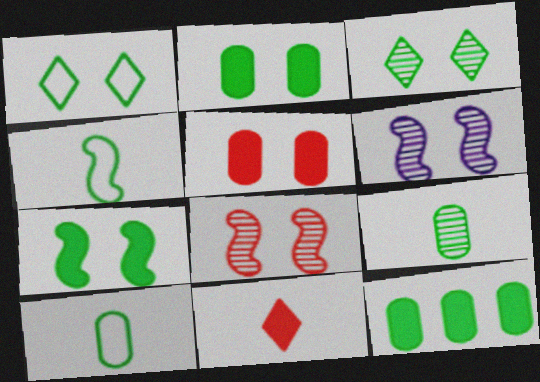[[1, 5, 6], 
[3, 4, 12]]